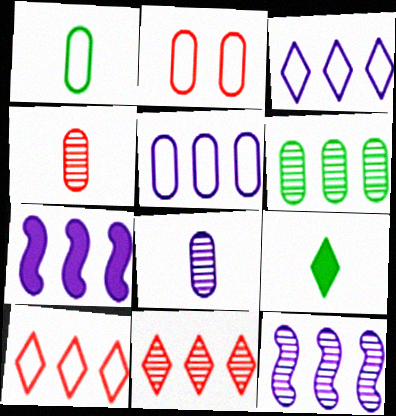[[1, 2, 5], 
[2, 9, 12], 
[6, 7, 10], 
[6, 11, 12]]